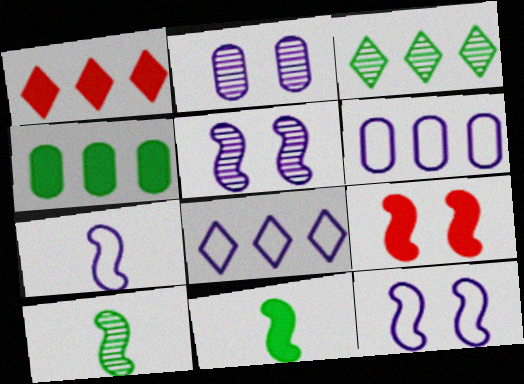[[1, 3, 8]]